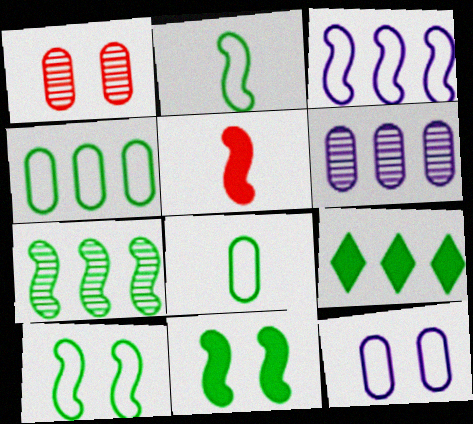[[2, 7, 11], 
[4, 7, 9]]